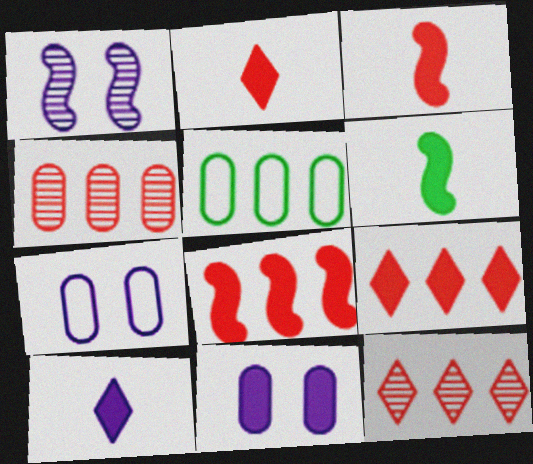[[1, 2, 5], 
[6, 7, 12], 
[6, 9, 11]]